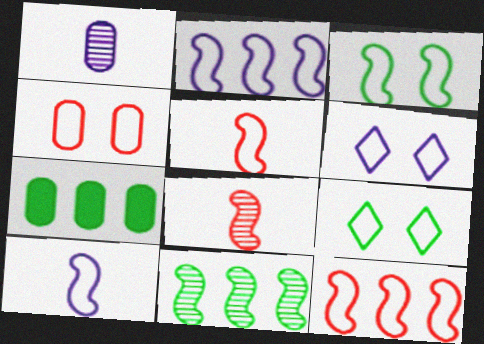[[1, 4, 7], 
[2, 3, 5], 
[3, 4, 6], 
[3, 10, 12], 
[6, 7, 8]]